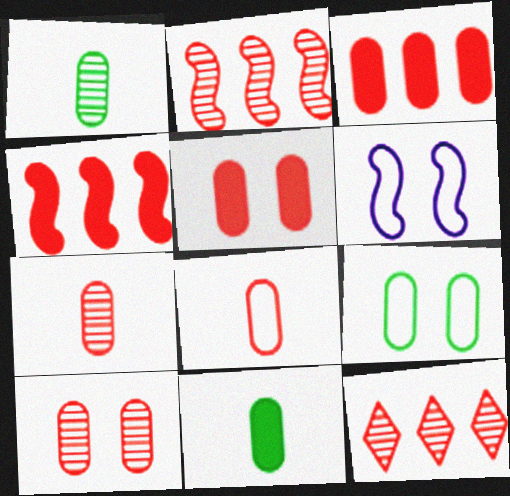[[3, 8, 10], 
[6, 11, 12]]